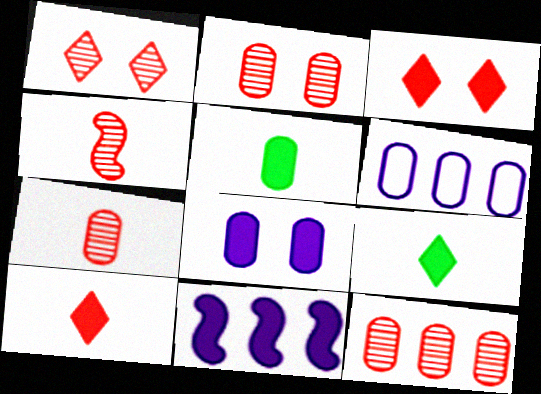[[1, 4, 12], 
[2, 5, 6], 
[2, 7, 12], 
[3, 5, 11]]